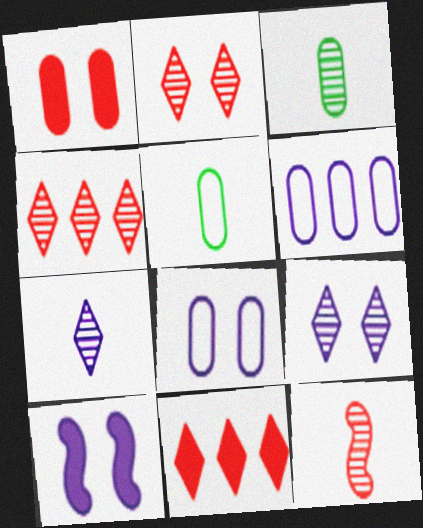[[1, 3, 6], 
[3, 7, 12], 
[4, 5, 10], 
[6, 7, 10], 
[8, 9, 10]]